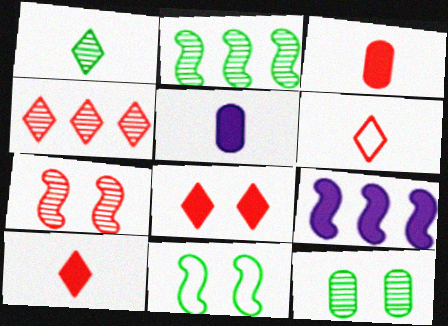[[1, 2, 12], 
[4, 5, 11], 
[4, 6, 8], 
[6, 9, 12]]